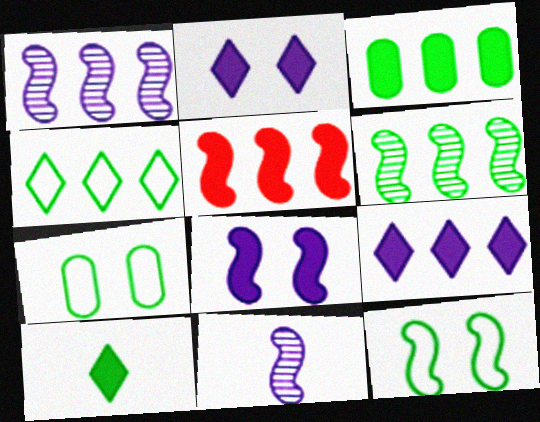[[3, 4, 6], 
[3, 5, 9], 
[5, 11, 12], 
[6, 7, 10]]